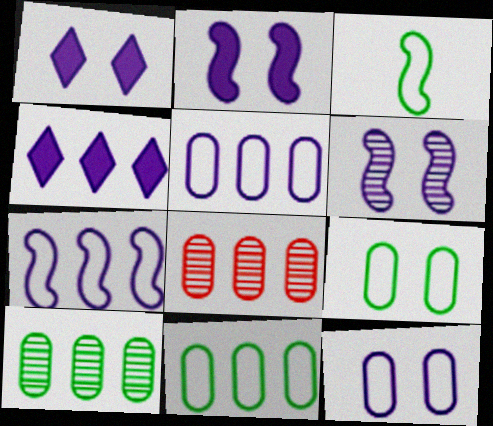[[1, 3, 8], 
[1, 6, 12]]